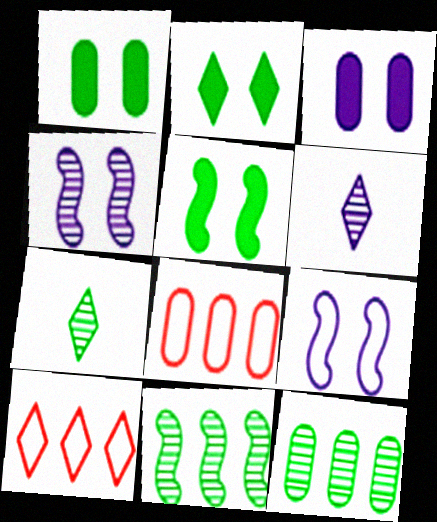[[1, 2, 5], 
[2, 6, 10], 
[5, 6, 8]]